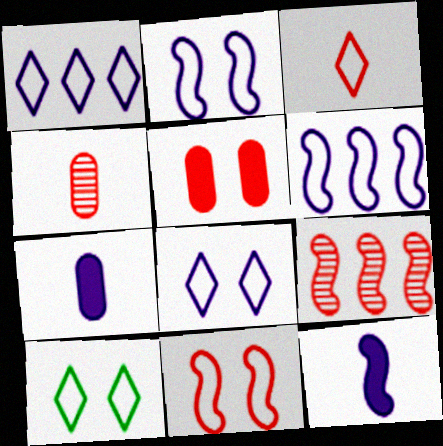[[1, 3, 10], 
[3, 5, 9], 
[7, 9, 10]]